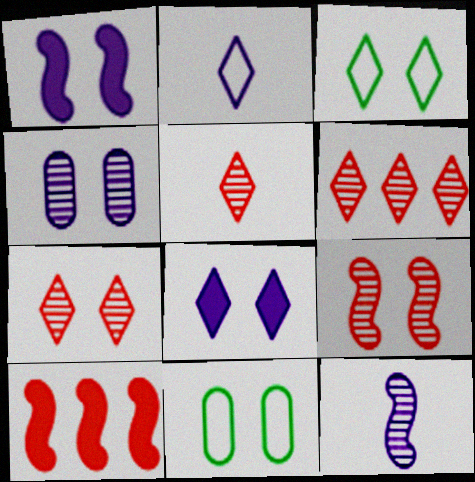[[1, 7, 11], 
[3, 7, 8], 
[5, 6, 7], 
[8, 9, 11]]